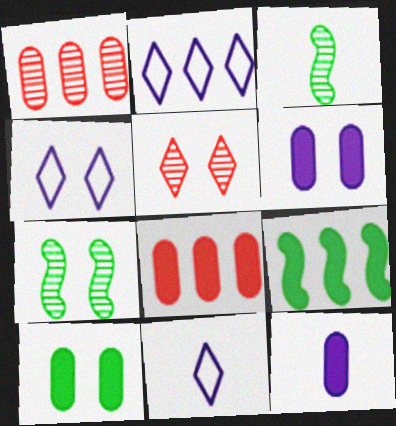[[1, 2, 9], 
[2, 4, 11], 
[3, 4, 8], 
[7, 8, 11], 
[8, 10, 12]]